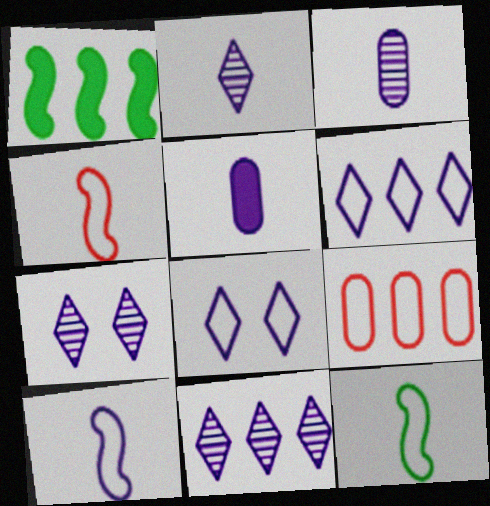[[1, 9, 11], 
[2, 5, 10], 
[2, 7, 11], 
[4, 10, 12], 
[8, 9, 12]]